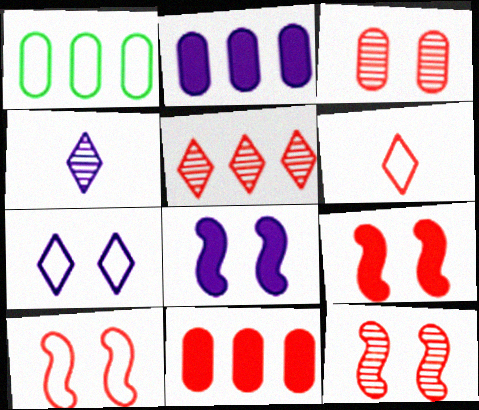[[1, 4, 9], 
[6, 11, 12], 
[9, 10, 12]]